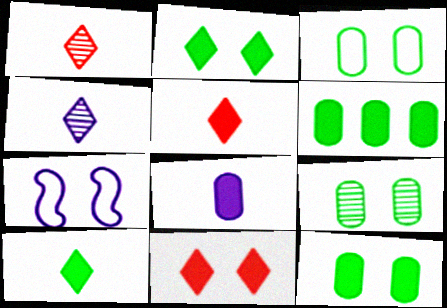[[1, 6, 7], 
[3, 9, 12], 
[7, 9, 11]]